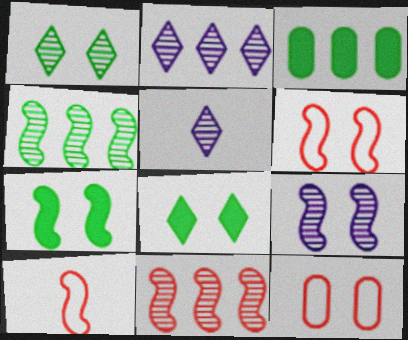[[3, 5, 6], 
[6, 7, 9], 
[8, 9, 12]]